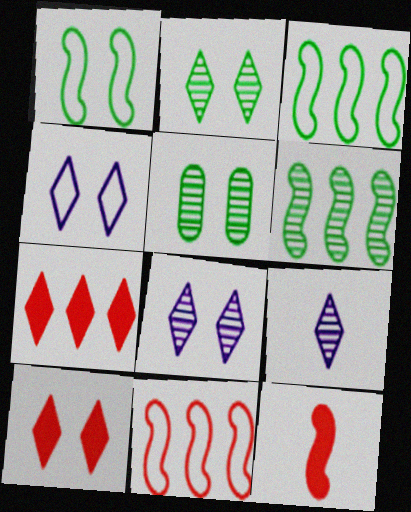[[2, 4, 10]]